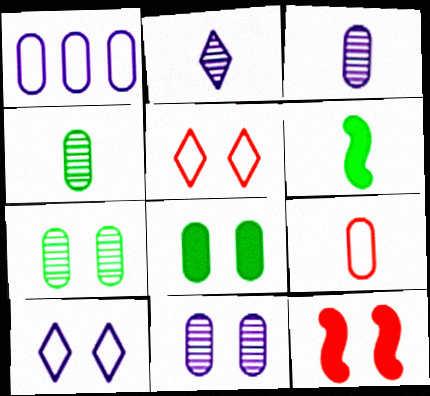[[2, 6, 9], 
[7, 10, 12]]